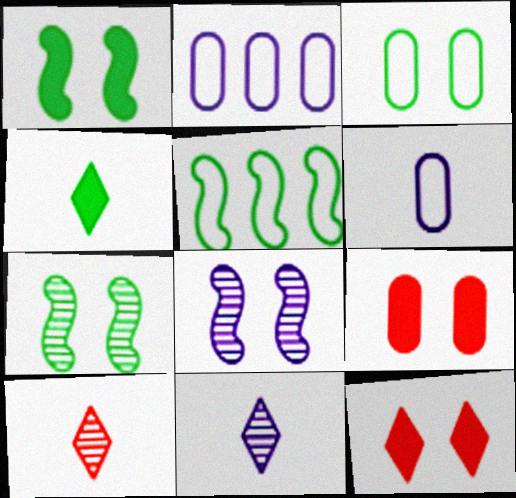[[1, 2, 10], 
[3, 8, 12], 
[5, 9, 11]]